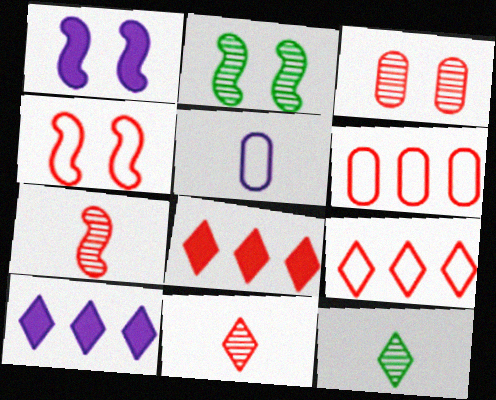[[1, 2, 4], 
[1, 6, 12], 
[2, 5, 8]]